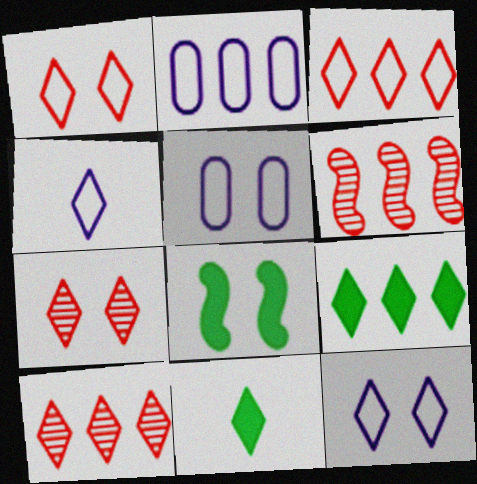[[2, 6, 9], 
[4, 7, 9], 
[5, 6, 11], 
[5, 7, 8], 
[10, 11, 12]]